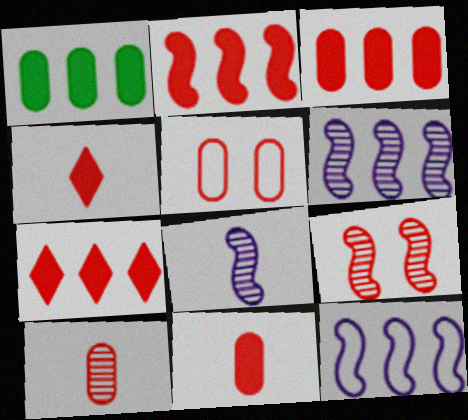[[2, 3, 7], 
[3, 5, 10]]